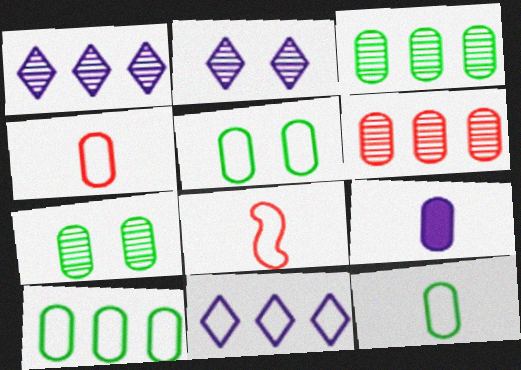[[5, 6, 9], 
[5, 8, 11], 
[5, 10, 12]]